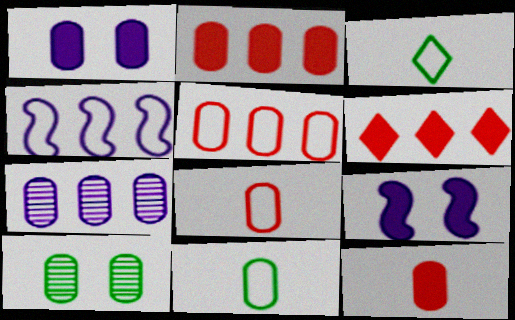[]